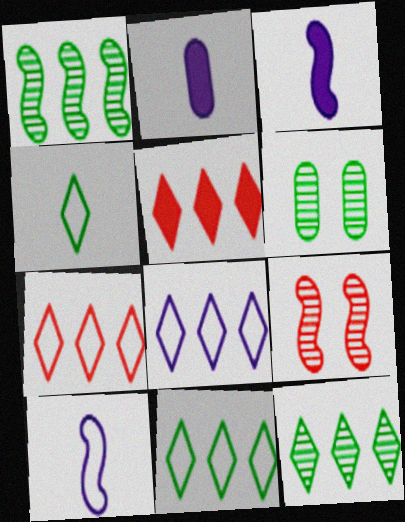[[2, 9, 11], 
[3, 6, 7], 
[5, 6, 10], 
[5, 8, 12], 
[7, 8, 11]]